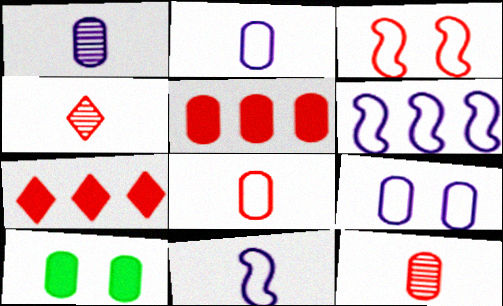[[3, 4, 5], 
[3, 7, 12], 
[4, 6, 10]]